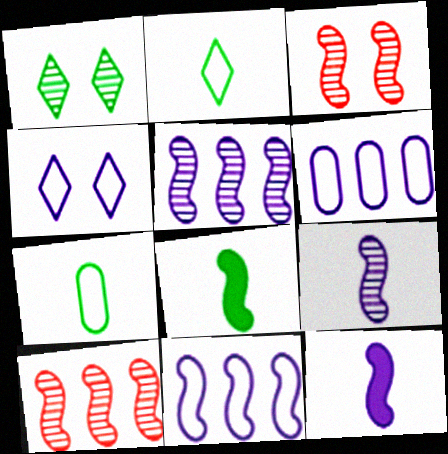[[3, 8, 11]]